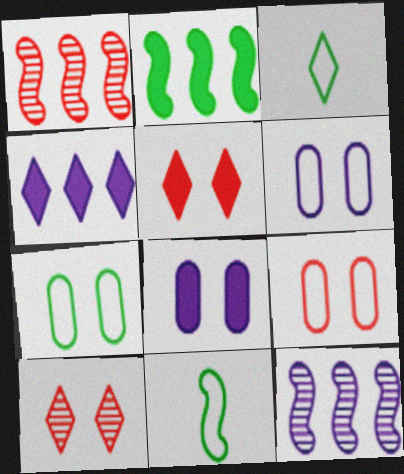[[1, 3, 8], 
[3, 4, 10], 
[6, 7, 9]]